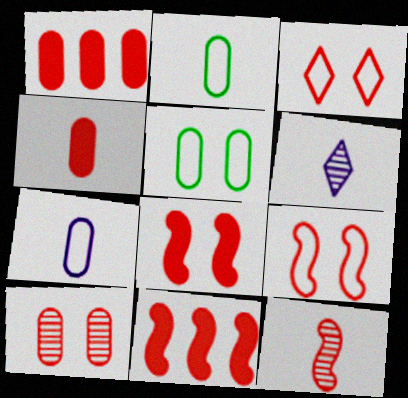[[1, 3, 12], 
[3, 8, 10], 
[5, 6, 11], 
[9, 11, 12]]